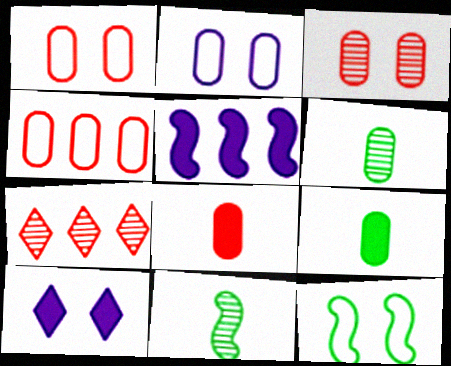[[3, 4, 8], 
[3, 10, 12], 
[4, 10, 11]]